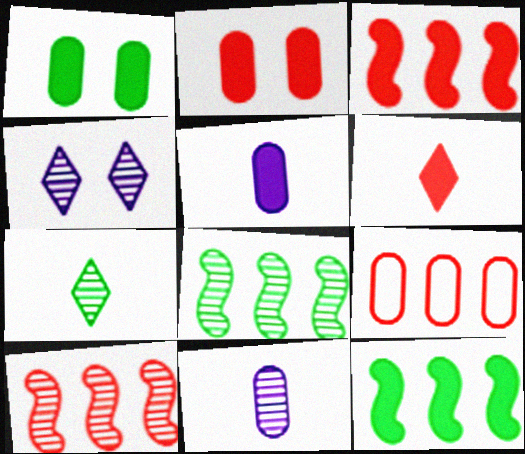[[1, 9, 11], 
[2, 3, 6]]